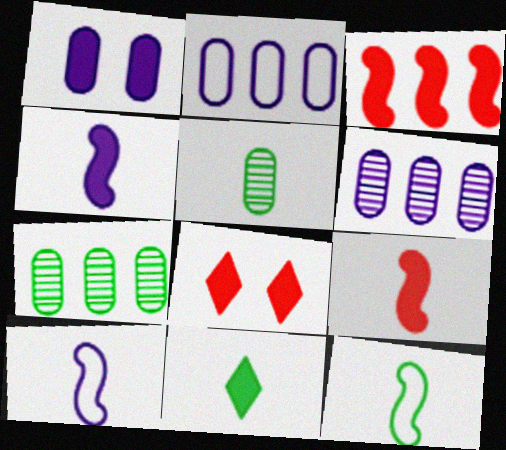[[1, 3, 11], 
[5, 11, 12], 
[6, 8, 12], 
[7, 8, 10]]